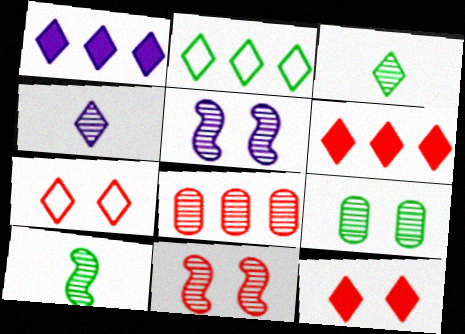[[1, 3, 7], 
[2, 4, 12], 
[3, 5, 8]]